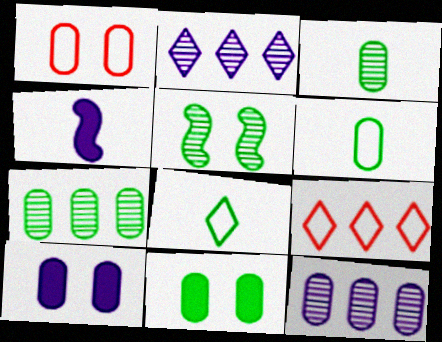[[6, 7, 11]]